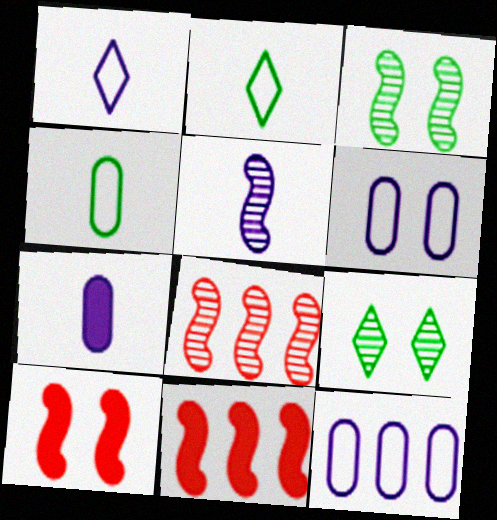[[1, 5, 7], 
[3, 5, 8], 
[6, 9, 10]]